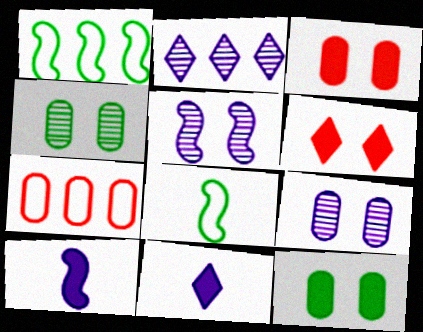[[2, 3, 8]]